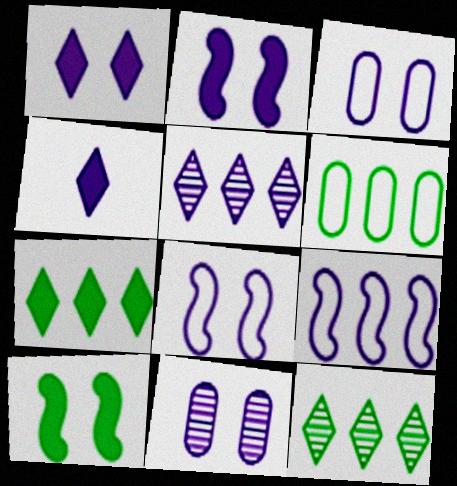[[1, 8, 11], 
[4, 9, 11]]